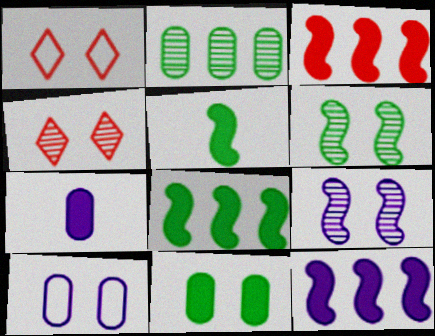[[1, 9, 11], 
[3, 8, 12]]